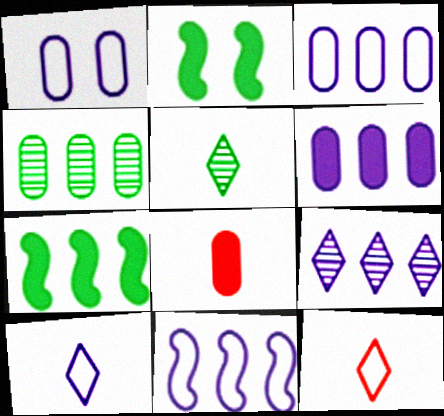[[1, 4, 8], 
[1, 10, 11], 
[6, 9, 11]]